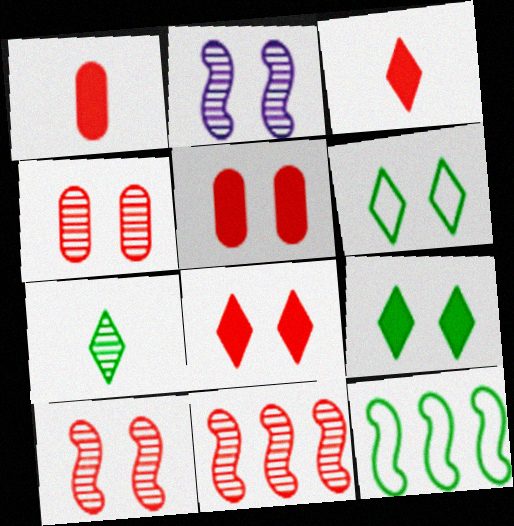[[2, 5, 6]]